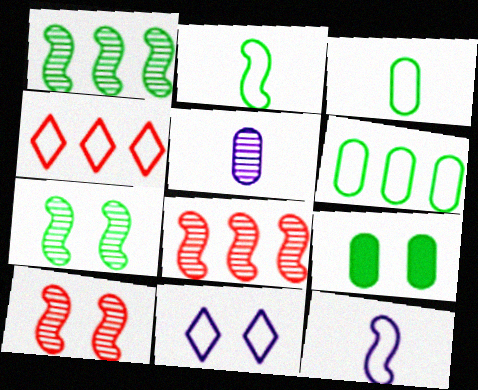[[9, 10, 11]]